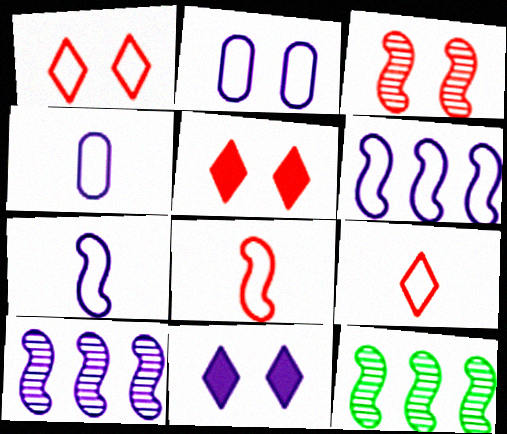[[4, 5, 12], 
[4, 10, 11]]